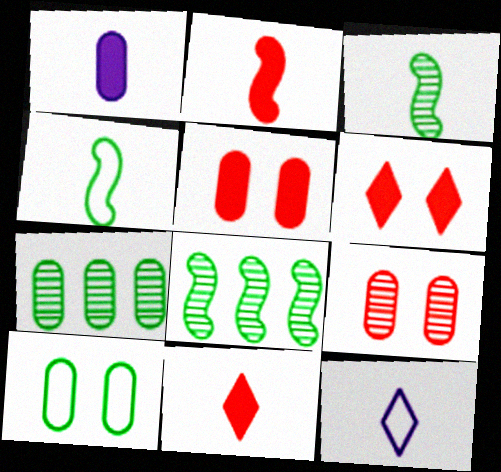[[5, 8, 12]]